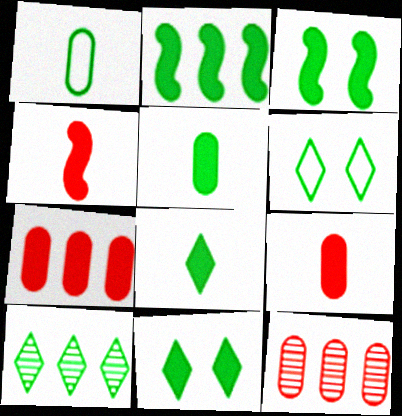[[1, 3, 10], 
[2, 5, 11], 
[6, 8, 10]]